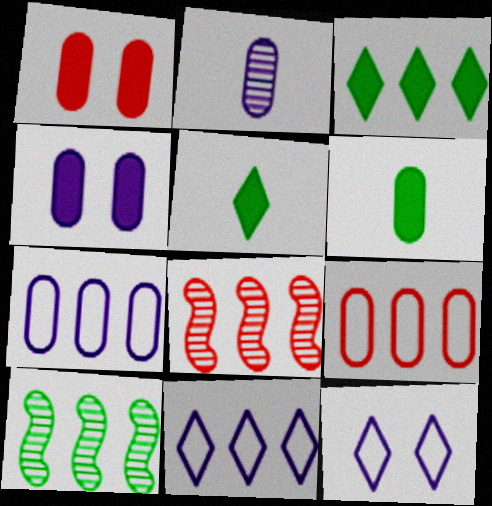[[2, 4, 7], 
[3, 7, 8], 
[6, 8, 12]]